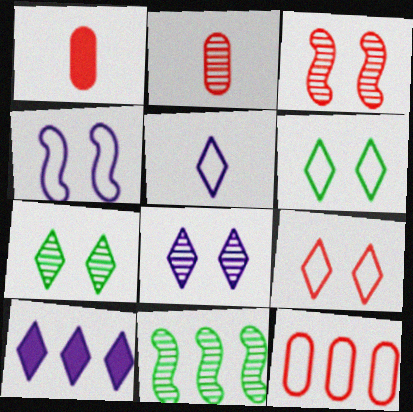[[2, 8, 11], 
[5, 8, 10], 
[10, 11, 12]]